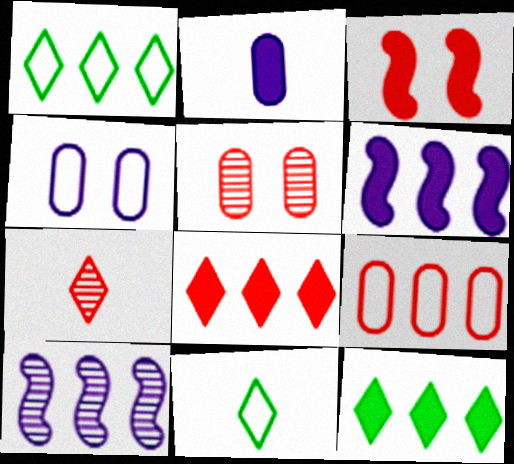[[2, 3, 12], 
[3, 7, 9], 
[5, 6, 11], 
[9, 10, 12]]